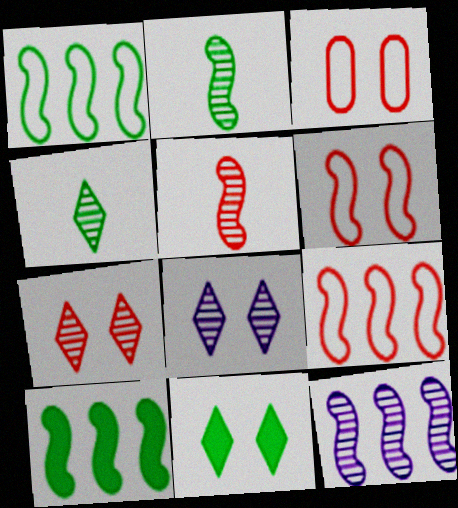[[9, 10, 12]]